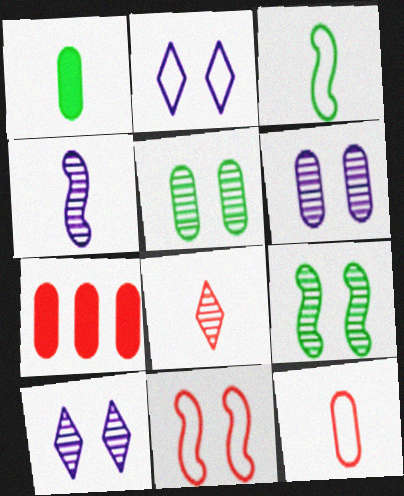[[3, 7, 10], 
[7, 8, 11]]